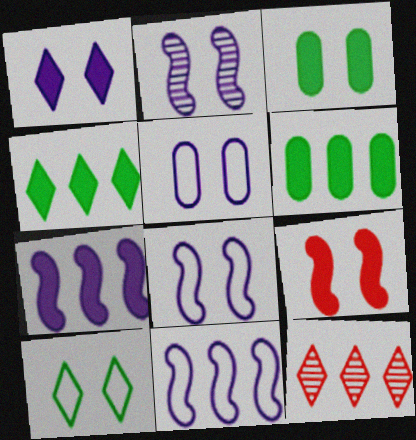[[1, 2, 5], 
[1, 3, 9], 
[6, 11, 12]]